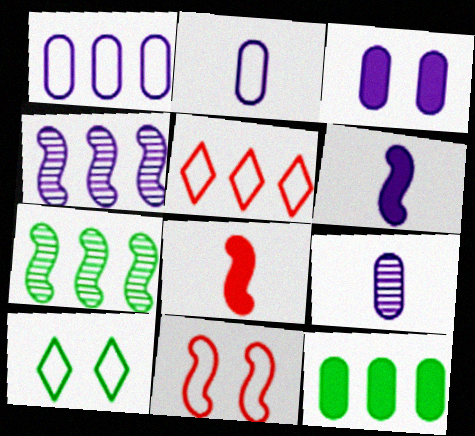[[1, 3, 9], 
[4, 5, 12], 
[6, 7, 11]]